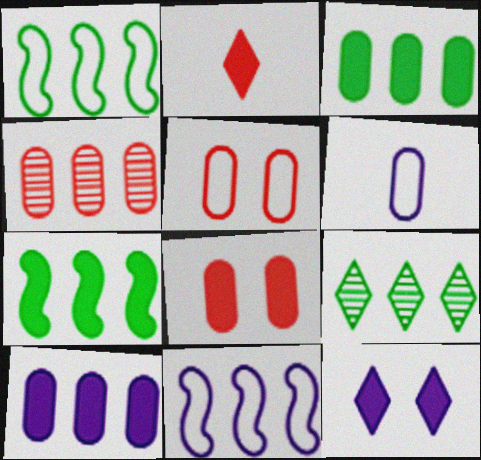[[1, 3, 9]]